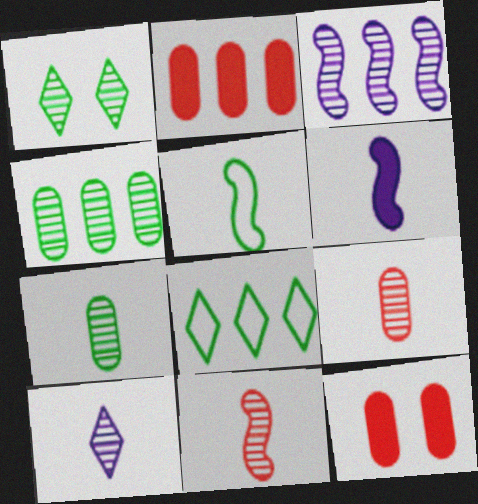[[1, 3, 9], 
[2, 3, 8], 
[5, 6, 11], 
[7, 10, 11]]